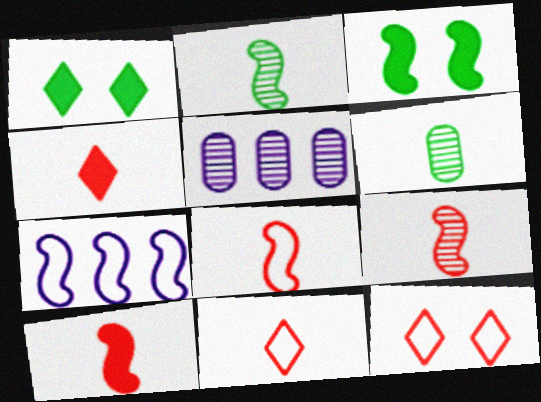[[1, 5, 8], 
[3, 5, 11], 
[3, 7, 9], 
[8, 9, 10]]